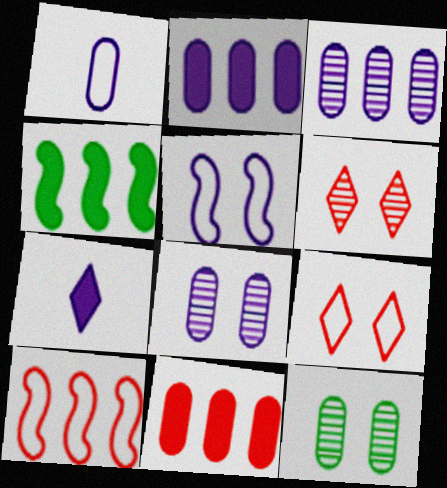[[1, 2, 8], 
[1, 4, 6], 
[1, 11, 12], 
[3, 5, 7], 
[7, 10, 12]]